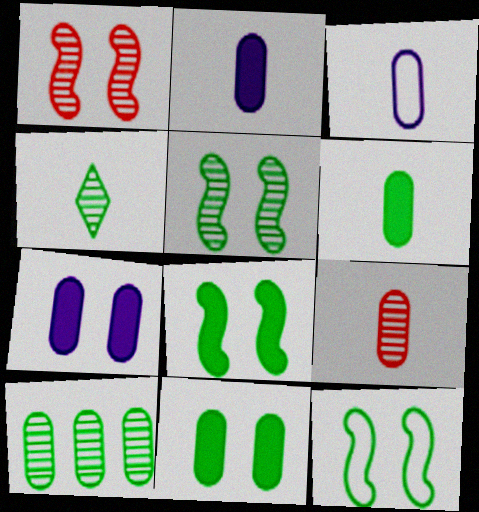[[3, 6, 9], 
[4, 5, 10], 
[5, 8, 12]]